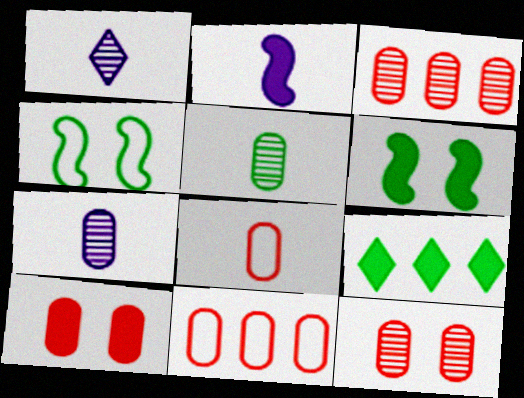[[1, 6, 11], 
[2, 9, 10], 
[3, 8, 10], 
[4, 5, 9]]